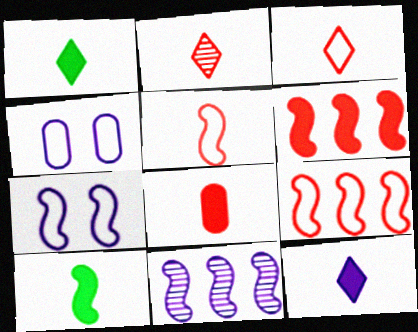[[2, 5, 8], 
[4, 11, 12], 
[8, 10, 12]]